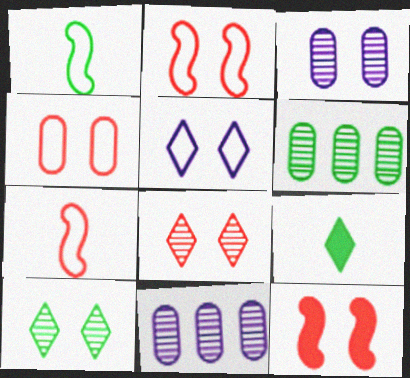[[2, 9, 11], 
[4, 8, 12]]